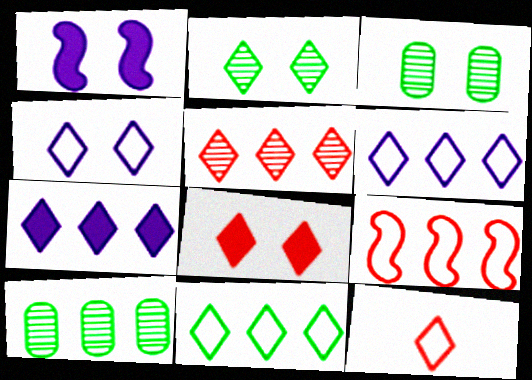[[1, 10, 12], 
[2, 4, 8], 
[2, 7, 12], 
[4, 11, 12], 
[5, 7, 11], 
[5, 8, 12], 
[7, 9, 10]]